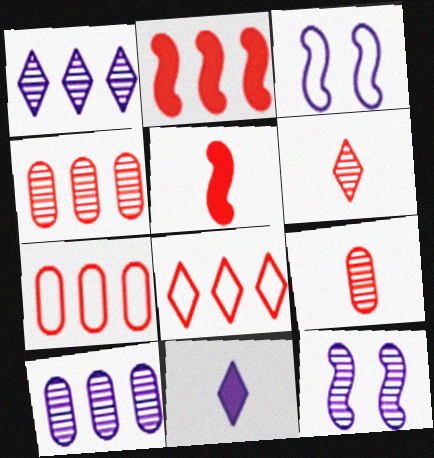[[2, 4, 8], 
[3, 10, 11]]